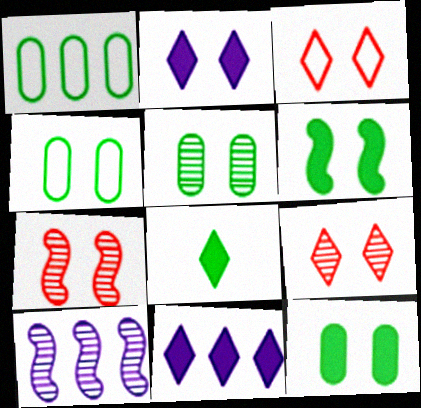[[2, 4, 7], 
[4, 5, 12]]